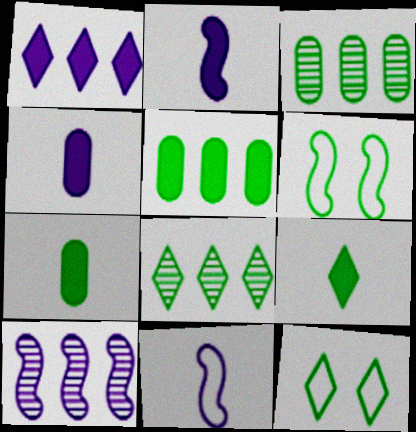[[3, 6, 9], 
[6, 7, 8], 
[8, 9, 12]]